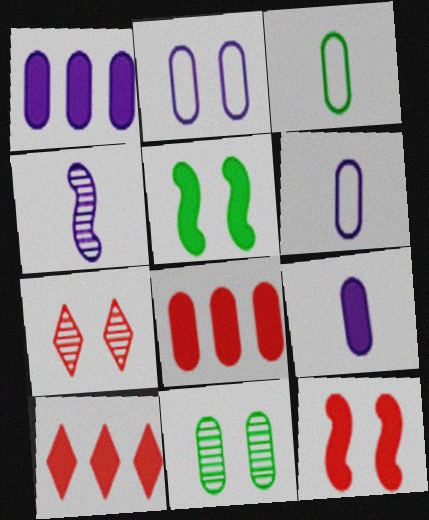[[2, 5, 7], 
[5, 9, 10], 
[6, 8, 11]]